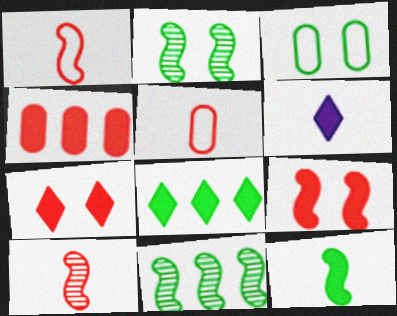[[6, 7, 8]]